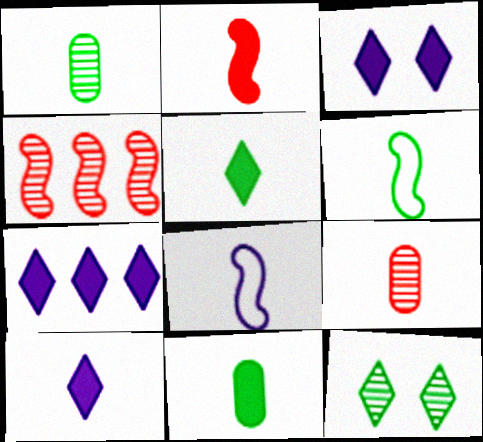[[1, 5, 6], 
[2, 10, 11], 
[3, 7, 10], 
[5, 8, 9], 
[6, 9, 10]]